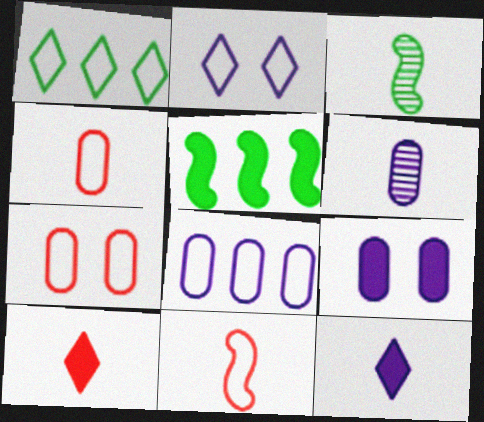[[3, 4, 12], 
[5, 9, 10], 
[6, 8, 9]]